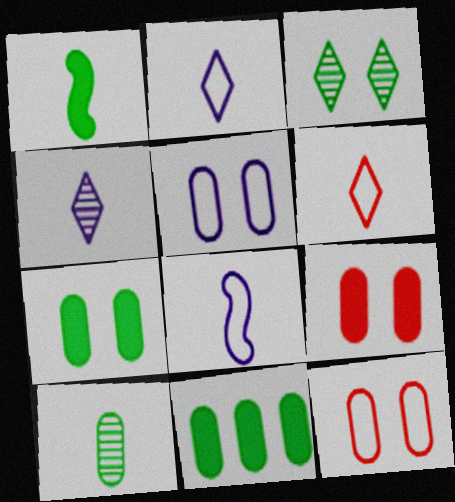[]